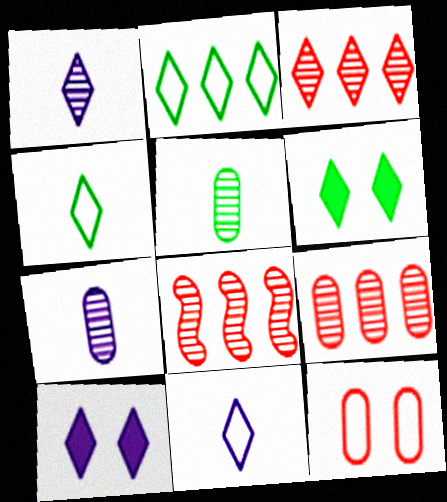[[3, 4, 10], 
[3, 6, 11], 
[3, 8, 9]]